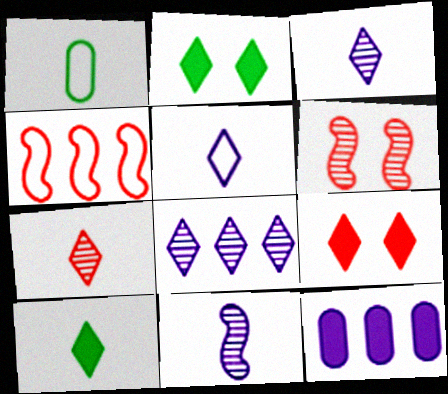[[5, 7, 10]]